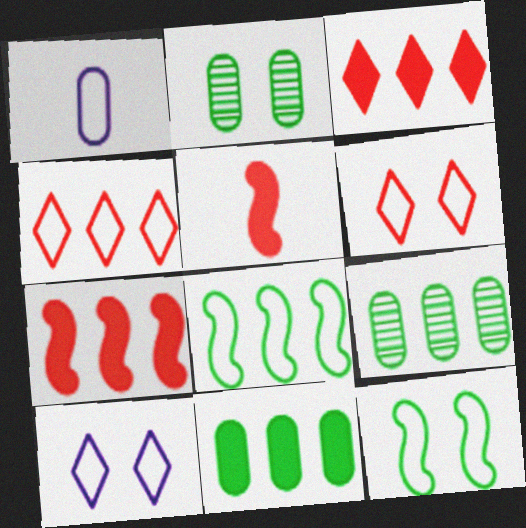[[1, 4, 12], 
[1, 6, 8], 
[5, 9, 10]]